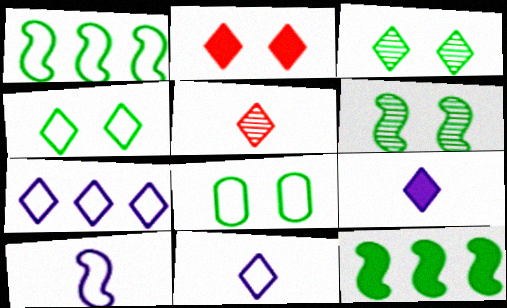[]